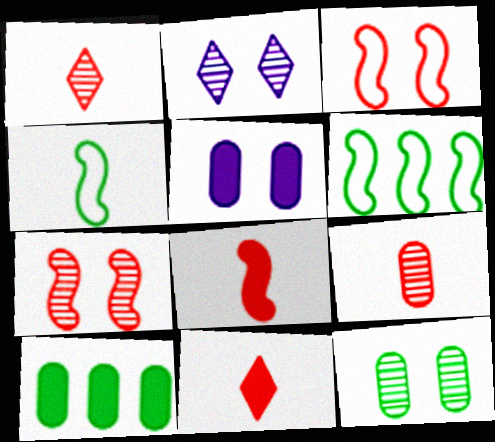[[1, 5, 6], 
[2, 7, 12]]